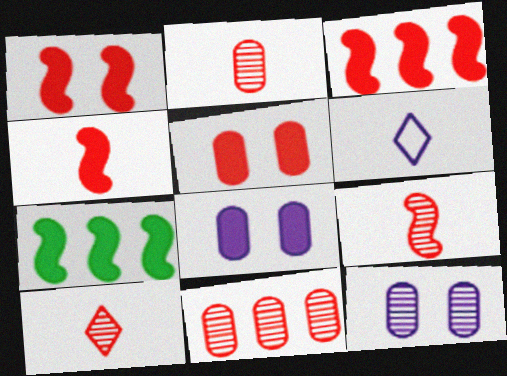[[1, 3, 4], 
[2, 9, 10]]